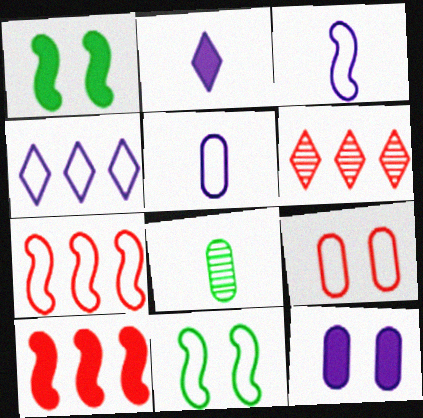[[1, 5, 6], 
[3, 7, 11]]